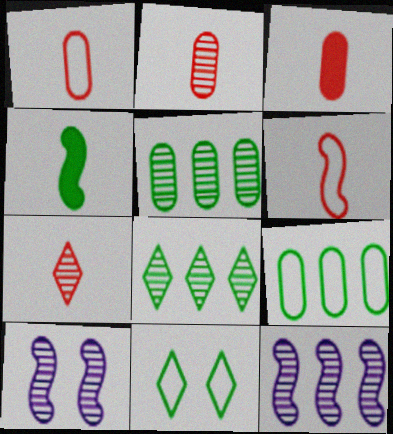[[1, 2, 3], 
[2, 8, 10], 
[3, 6, 7], 
[3, 11, 12], 
[4, 5, 11], 
[5, 7, 10]]